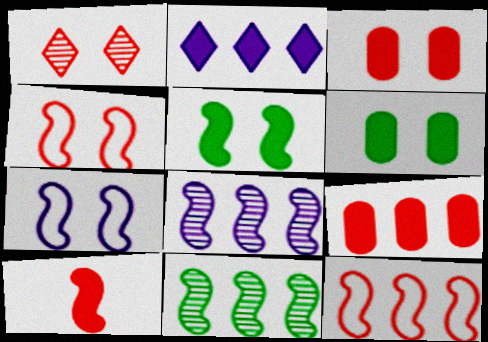[[1, 3, 4], 
[1, 6, 7], 
[2, 6, 10], 
[7, 10, 11]]